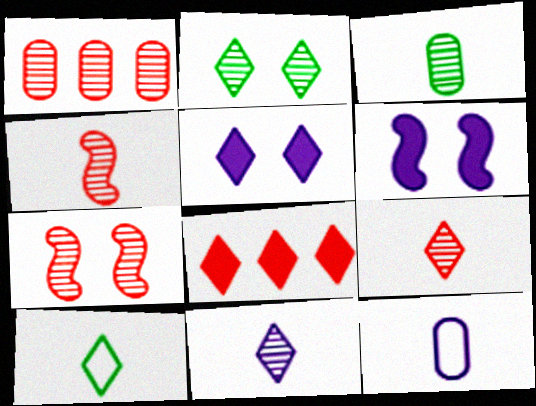[[1, 6, 10], 
[1, 7, 9], 
[3, 4, 11]]